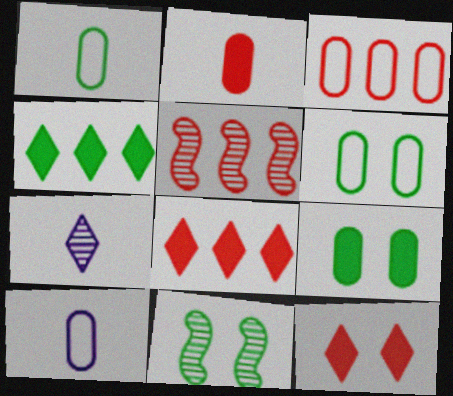[[1, 4, 11], 
[3, 5, 8], 
[3, 6, 10], 
[8, 10, 11]]